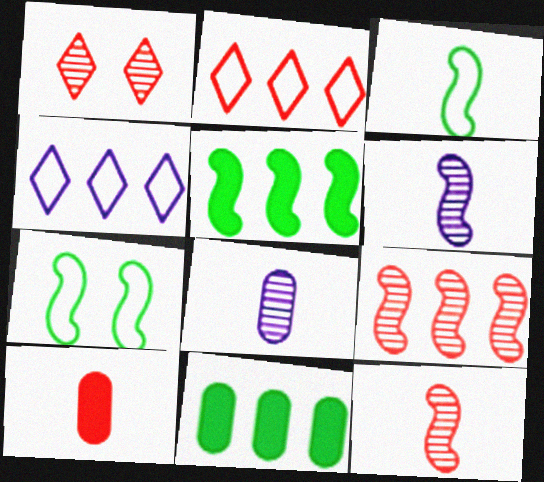[[4, 9, 11]]